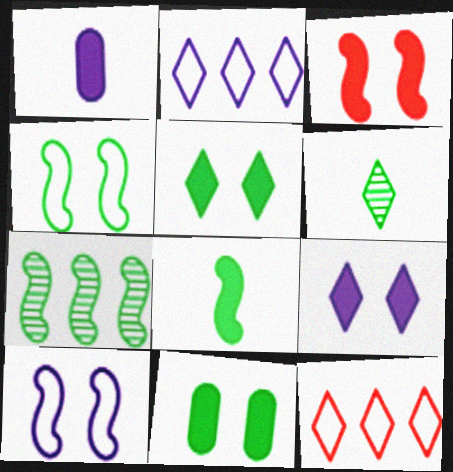[[3, 9, 11], 
[4, 7, 8], 
[6, 9, 12]]